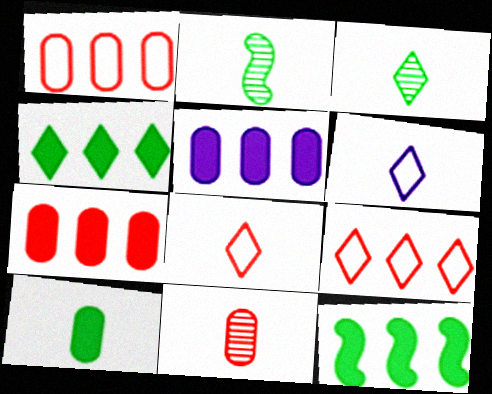[]